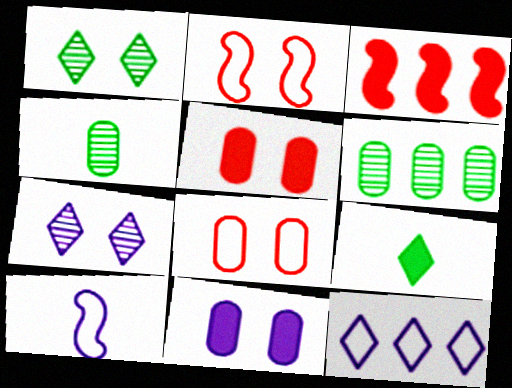[[1, 2, 11], 
[3, 6, 12], 
[3, 9, 11]]